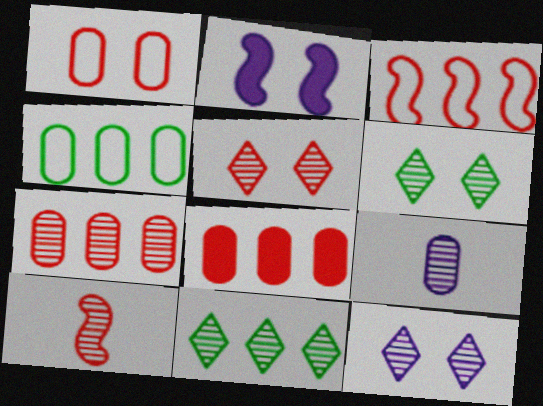[[1, 2, 6], 
[5, 6, 12], 
[5, 7, 10]]